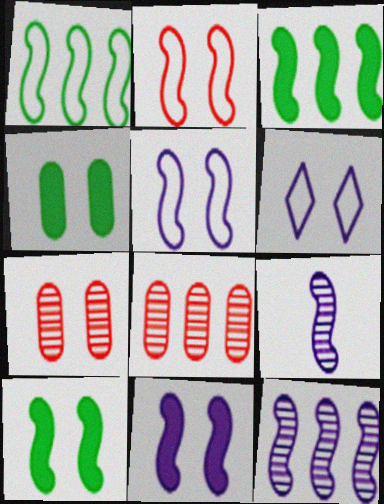[[2, 3, 9], 
[6, 7, 10]]